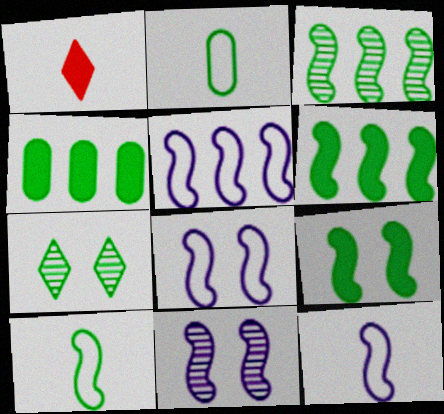[[2, 6, 7], 
[3, 9, 10], 
[4, 7, 10], 
[5, 8, 12]]